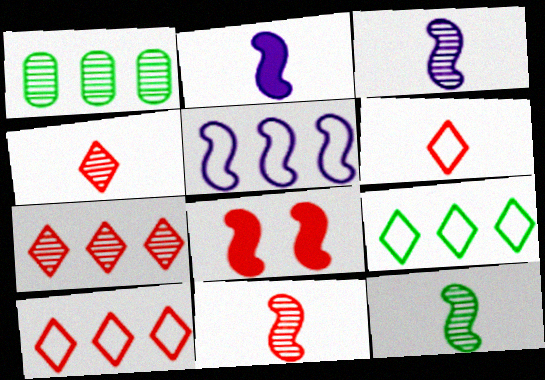[[3, 11, 12], 
[5, 8, 12]]